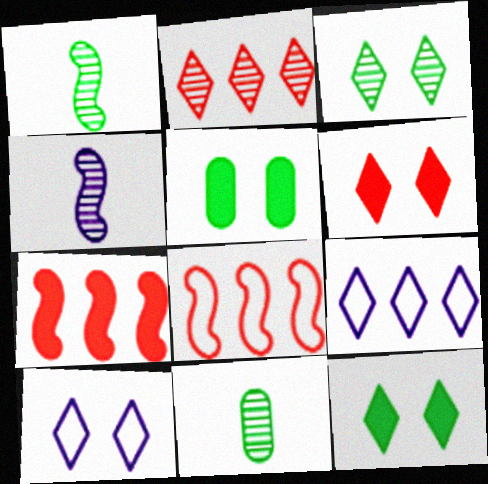[[3, 6, 10], 
[7, 10, 11]]